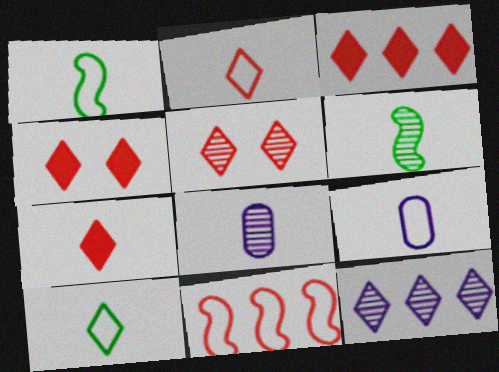[[1, 2, 9], 
[1, 7, 8], 
[2, 3, 5], 
[3, 4, 7], 
[4, 10, 12], 
[6, 7, 9]]